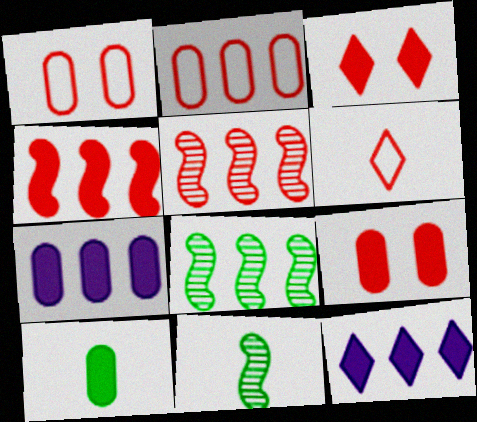[[1, 11, 12], 
[2, 8, 12], 
[5, 6, 9], 
[7, 9, 10]]